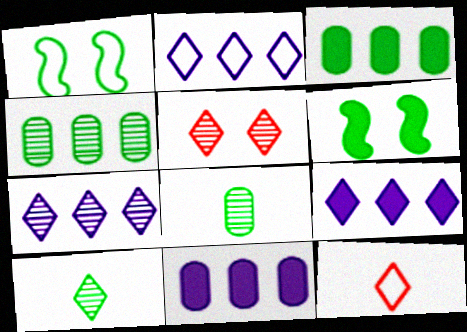[[1, 3, 10], 
[2, 7, 9], 
[5, 7, 10]]